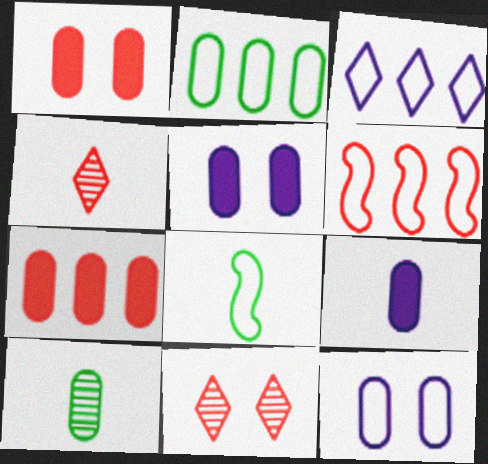[[1, 4, 6], 
[2, 3, 6], 
[4, 8, 9], 
[7, 10, 12]]